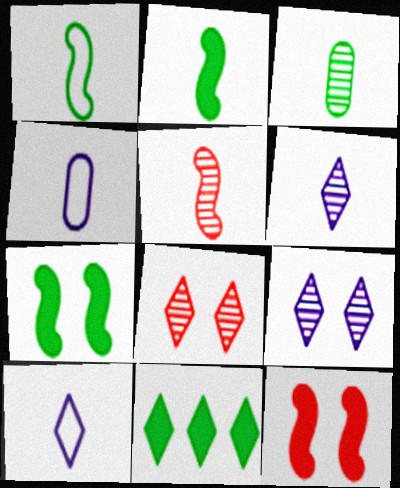[[3, 5, 6], 
[8, 10, 11]]